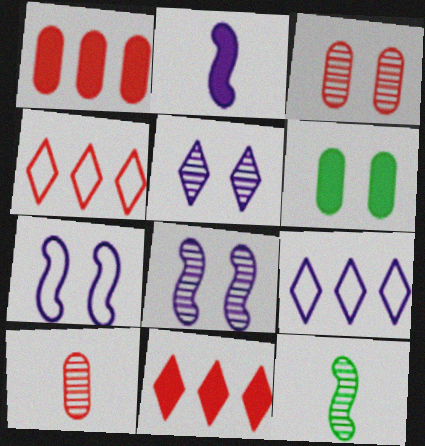[[2, 6, 11]]